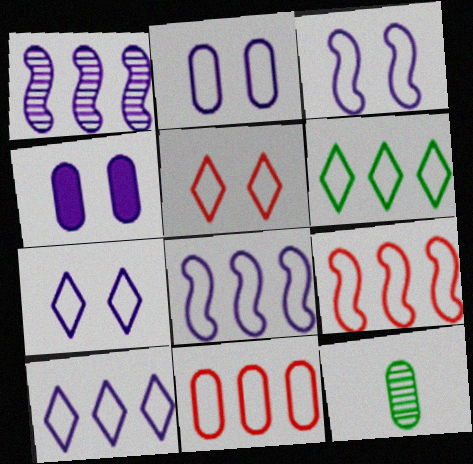[[2, 3, 7], 
[4, 11, 12], 
[6, 8, 11]]